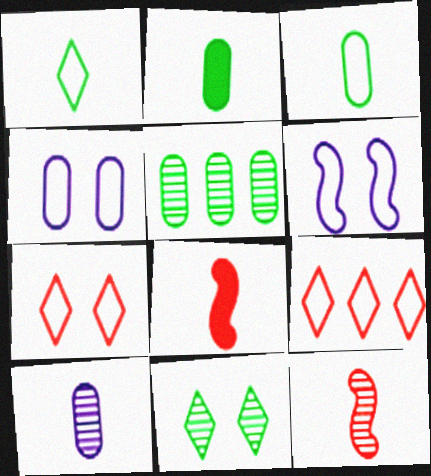[[1, 8, 10], 
[3, 6, 9]]